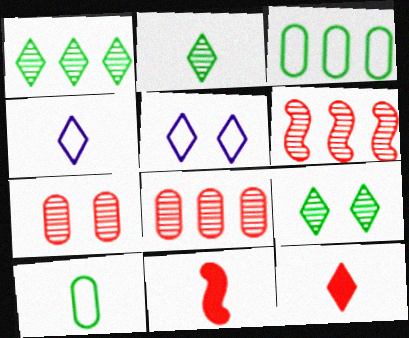[[1, 2, 9], 
[1, 5, 12], 
[2, 4, 12]]